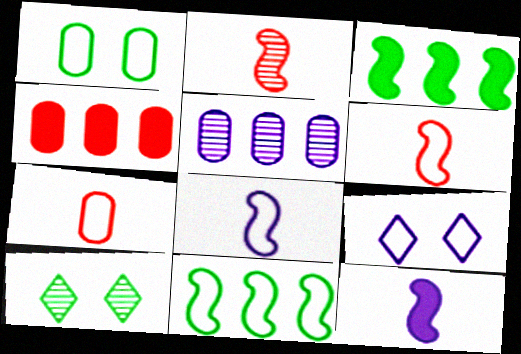[[2, 5, 10], 
[4, 8, 10], 
[5, 9, 12], 
[7, 9, 11]]